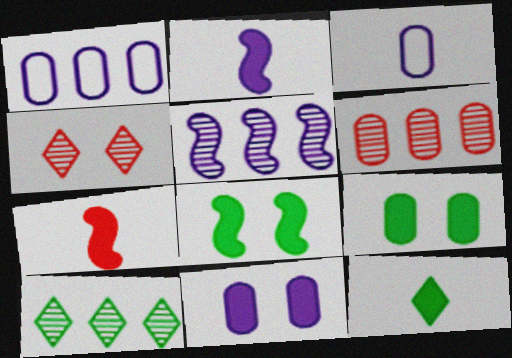[[3, 6, 9], 
[5, 6, 10]]